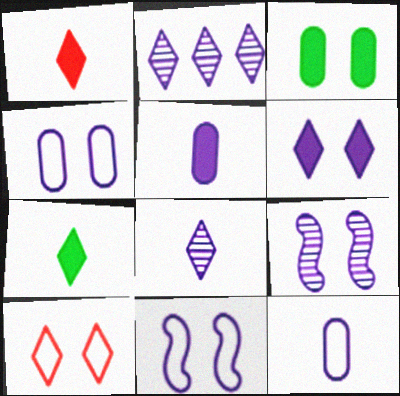[[2, 5, 11], 
[2, 7, 10], 
[3, 9, 10], 
[4, 6, 9]]